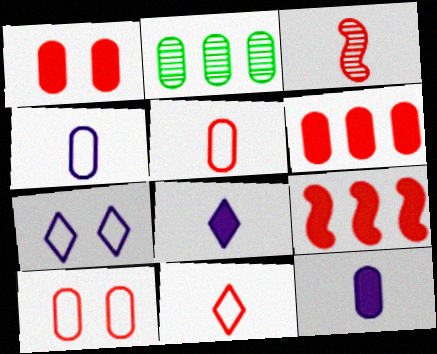[[1, 2, 4], 
[2, 10, 12]]